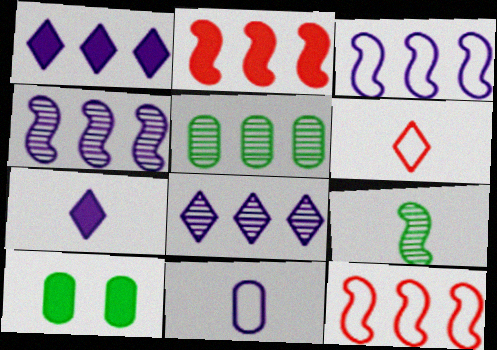[[1, 5, 12], 
[2, 7, 10], 
[4, 6, 10]]